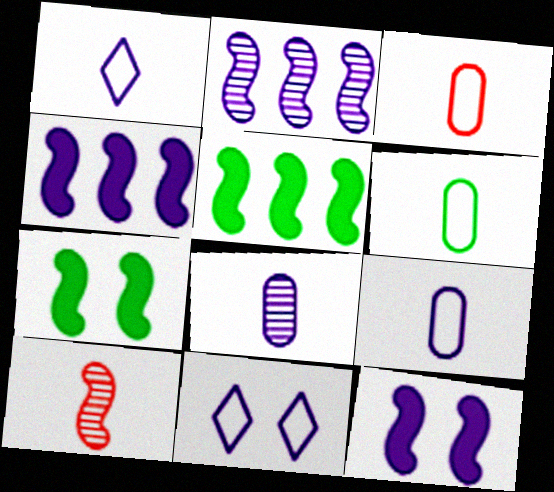[[3, 6, 9], 
[4, 8, 11]]